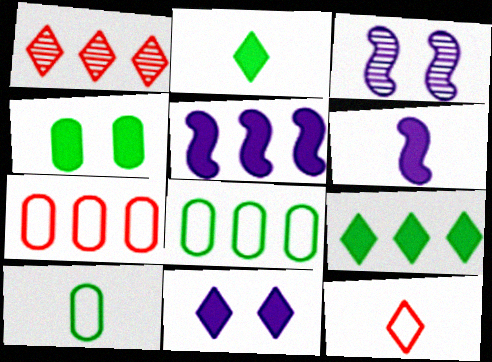[[1, 5, 8], 
[2, 3, 7]]